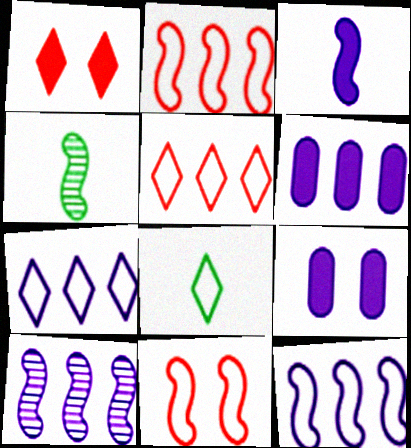[[4, 5, 9], 
[6, 7, 10]]